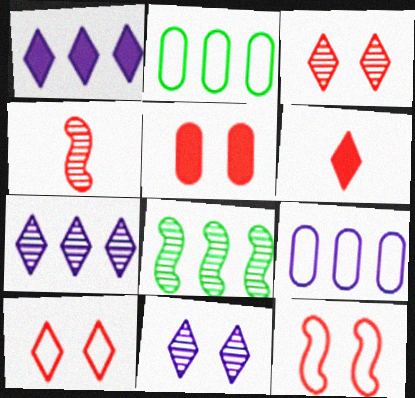[[3, 5, 12]]